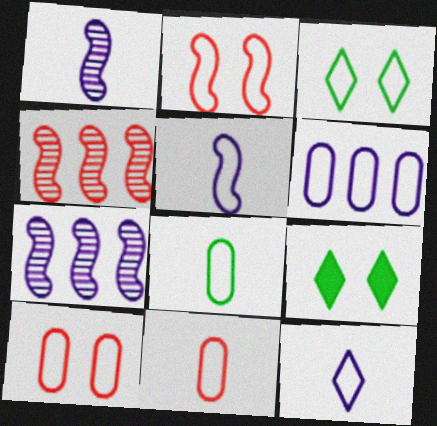[[6, 8, 10], 
[7, 9, 11]]